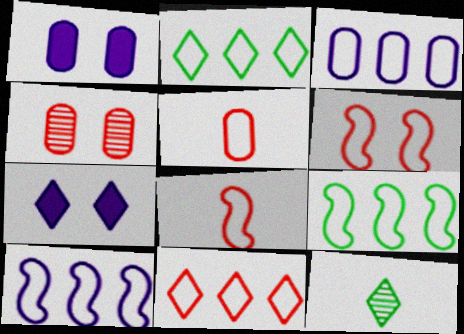[[3, 9, 11], 
[5, 6, 11], 
[7, 11, 12]]